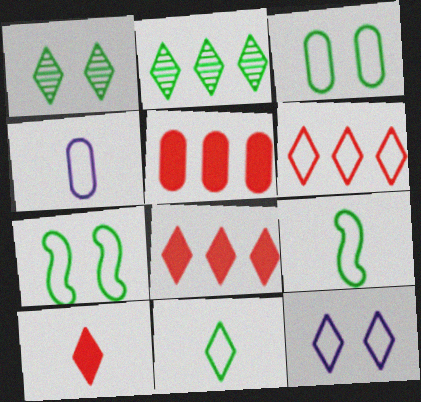[[2, 10, 12], 
[4, 6, 7], 
[6, 11, 12]]